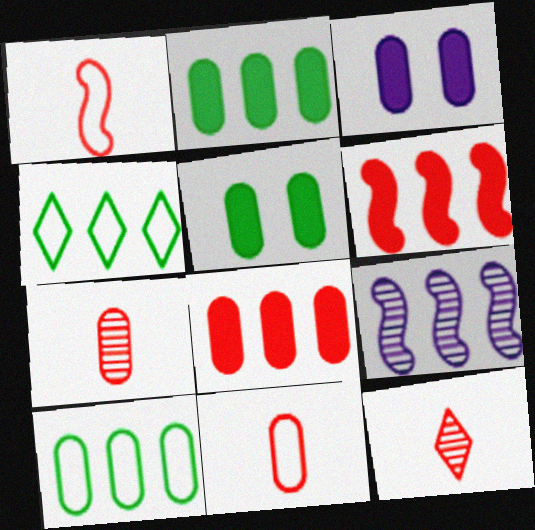[[3, 7, 10], 
[4, 8, 9]]